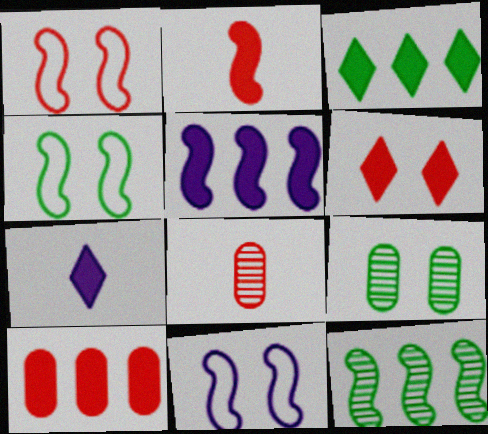[[1, 4, 11], 
[2, 6, 10], 
[2, 11, 12], 
[3, 5, 10], 
[3, 6, 7], 
[3, 8, 11], 
[6, 9, 11]]